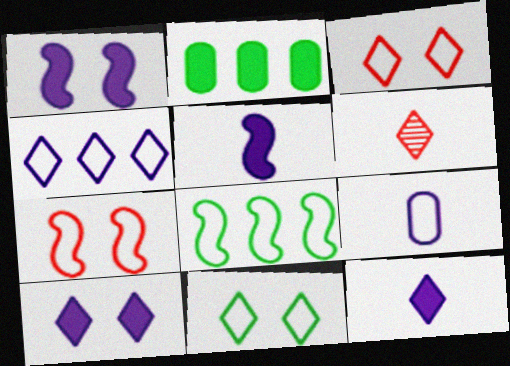[[3, 8, 9]]